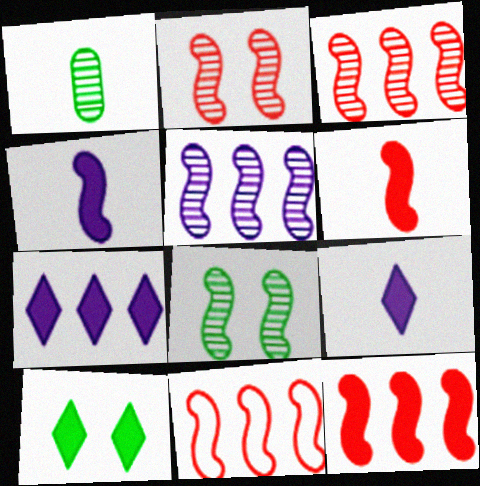[[2, 6, 11], 
[3, 11, 12], 
[4, 8, 11]]